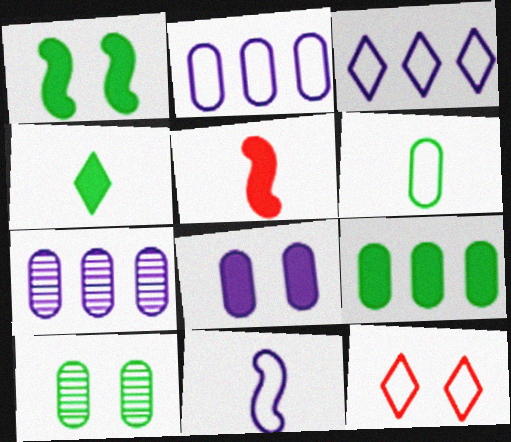[[1, 4, 9], 
[3, 5, 10], 
[6, 9, 10]]